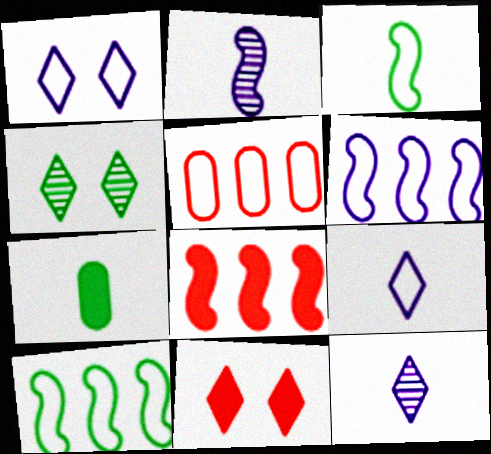[[1, 3, 5], 
[1, 4, 11], 
[4, 7, 10]]